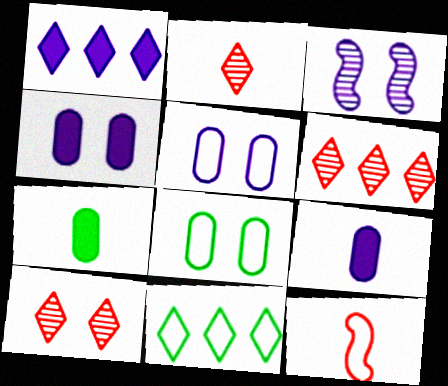[[1, 6, 11], 
[2, 6, 10], 
[5, 11, 12]]